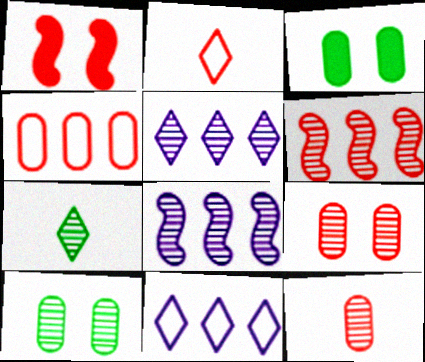[[2, 3, 8], 
[7, 8, 9]]